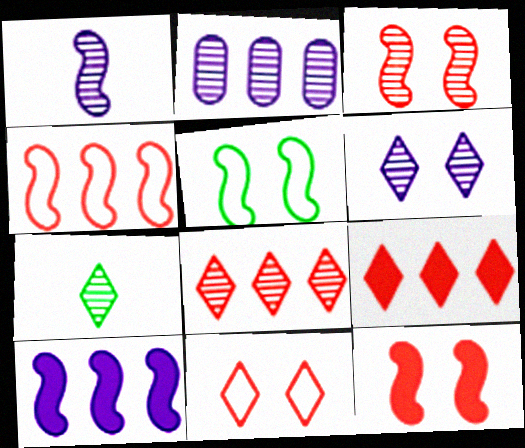[[1, 2, 6], 
[2, 3, 7], 
[6, 7, 8]]